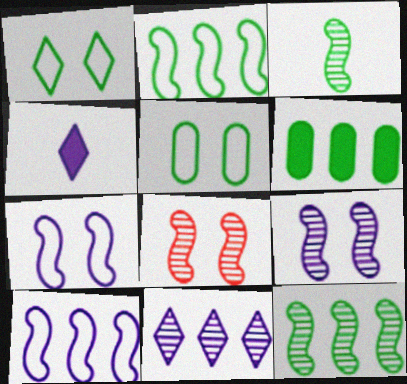[[1, 3, 6]]